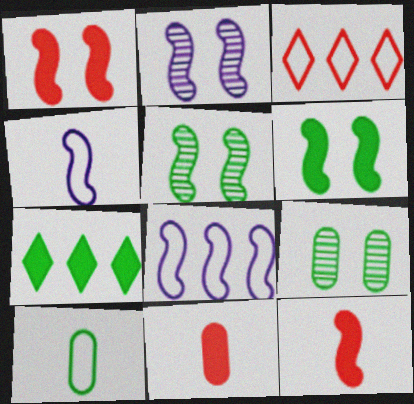[[5, 7, 10], 
[5, 8, 12]]